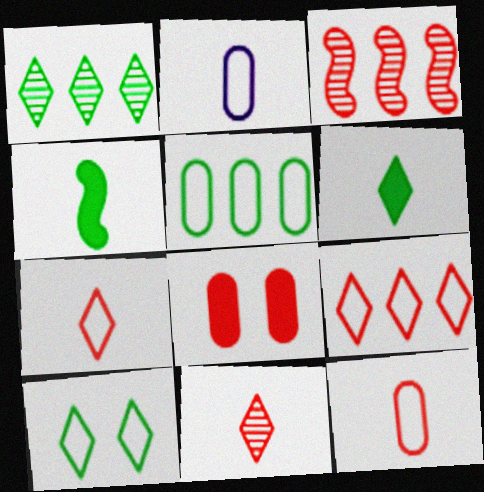[[1, 6, 10], 
[2, 4, 11], 
[3, 7, 8]]